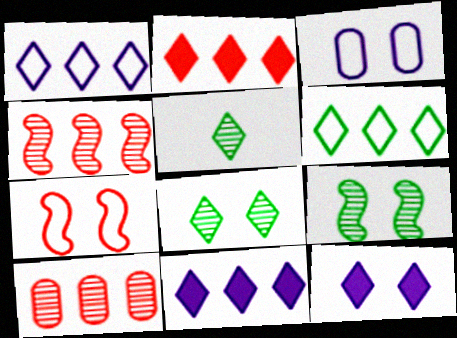[]